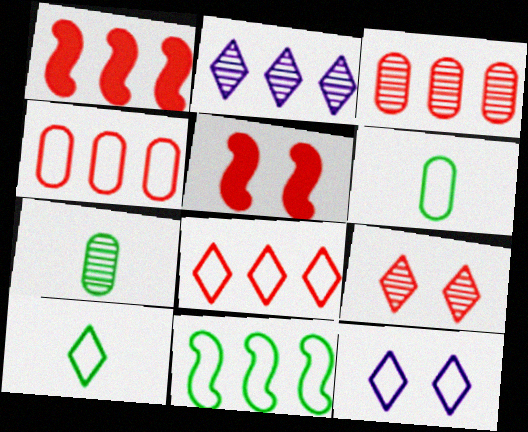[[1, 3, 8], 
[1, 7, 12], 
[2, 5, 6], 
[8, 10, 12]]